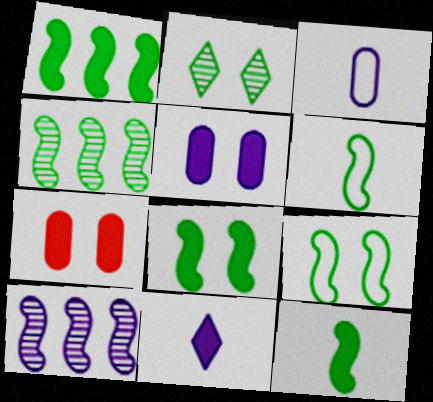[[1, 7, 11], 
[1, 8, 12], 
[4, 6, 8], 
[4, 9, 12]]